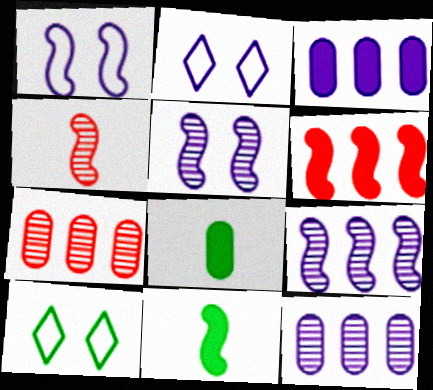[[2, 7, 11], 
[3, 4, 10]]